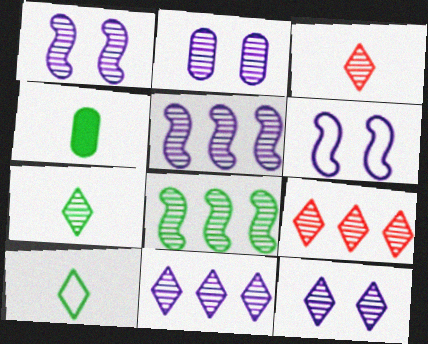[[1, 2, 12], 
[2, 3, 8], 
[4, 6, 9], 
[7, 9, 12]]